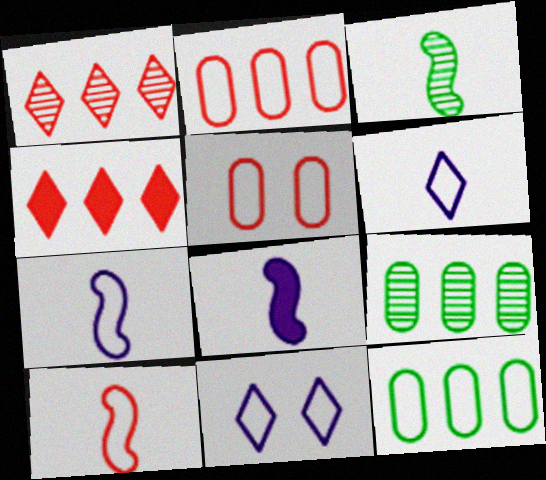[[3, 8, 10], 
[10, 11, 12]]